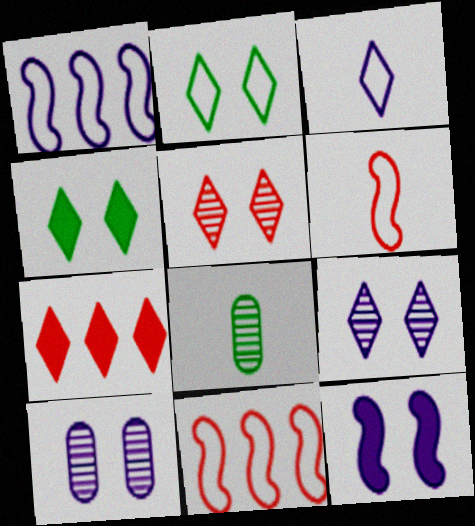[]